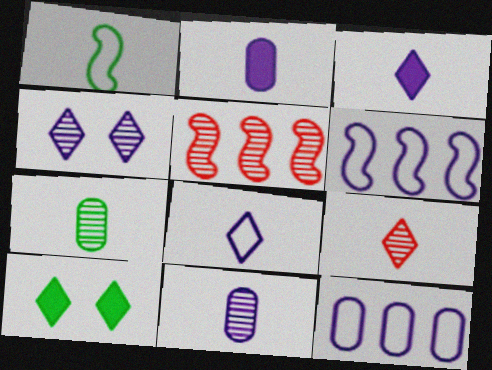[[1, 2, 9], 
[2, 4, 6], 
[4, 5, 7]]